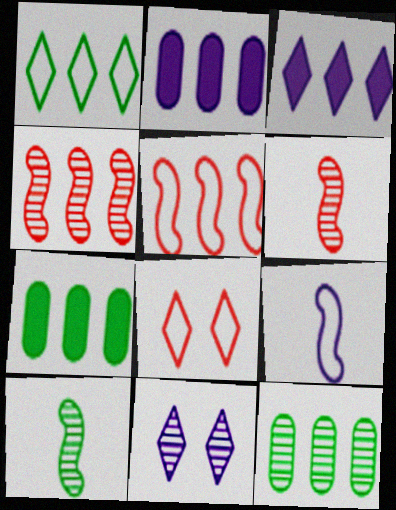[[1, 2, 4], 
[2, 8, 10], 
[2, 9, 11], 
[3, 5, 12], 
[6, 11, 12]]